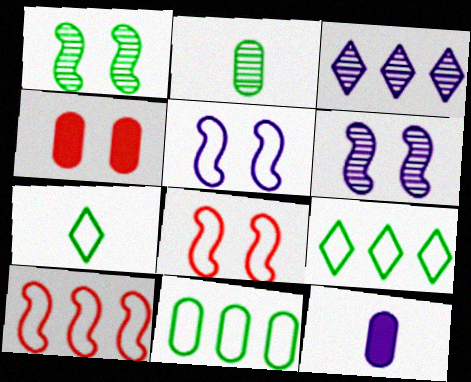[[3, 5, 12]]